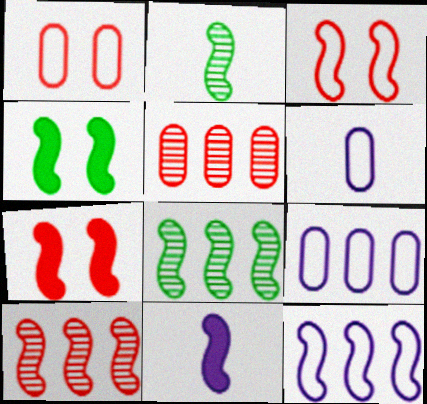[[2, 7, 12], 
[3, 8, 11]]